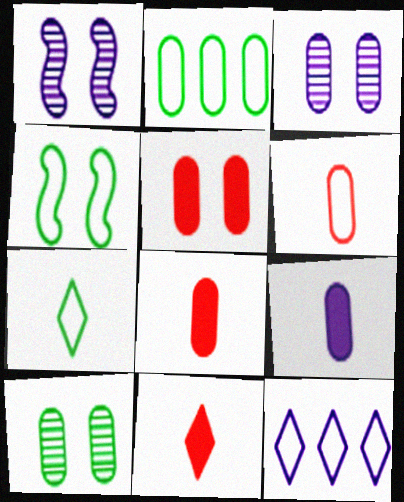[[1, 2, 11], 
[1, 9, 12], 
[2, 3, 8], 
[2, 4, 7], 
[4, 6, 12]]